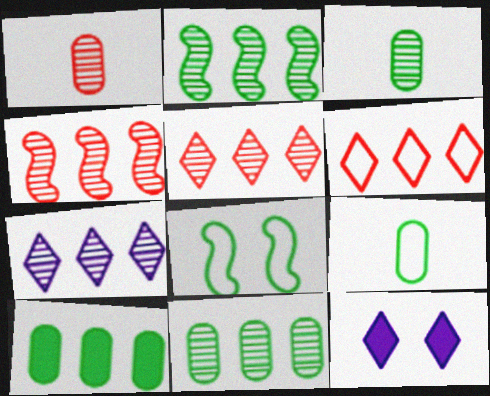[[4, 7, 11], 
[4, 9, 12]]